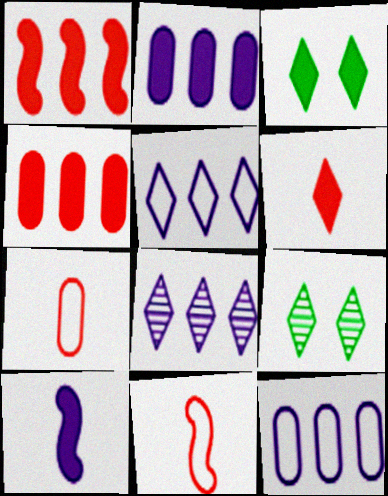[[2, 9, 11], 
[3, 4, 10], 
[5, 6, 9]]